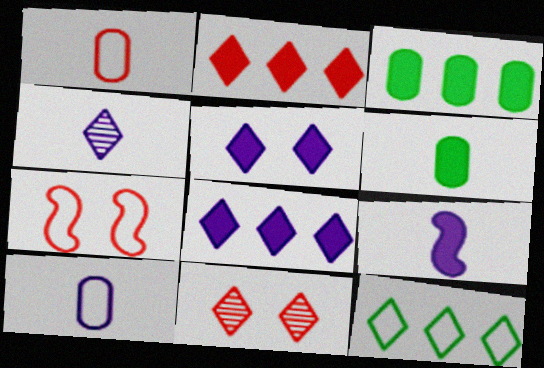[[3, 4, 7], 
[4, 9, 10], 
[7, 10, 12]]